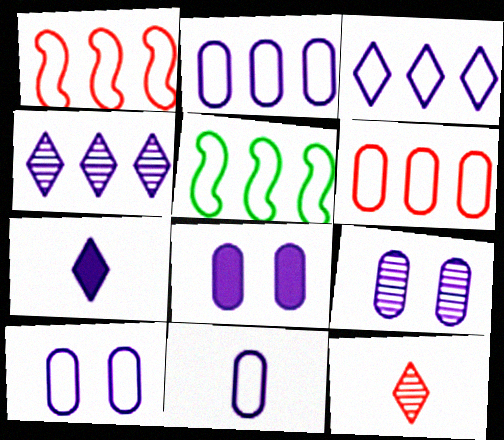[[2, 10, 11], 
[3, 5, 6], 
[5, 8, 12], 
[8, 9, 10]]